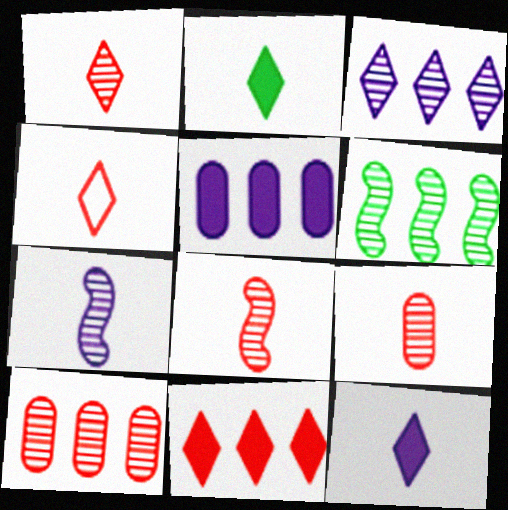[[1, 8, 9], 
[3, 6, 10]]